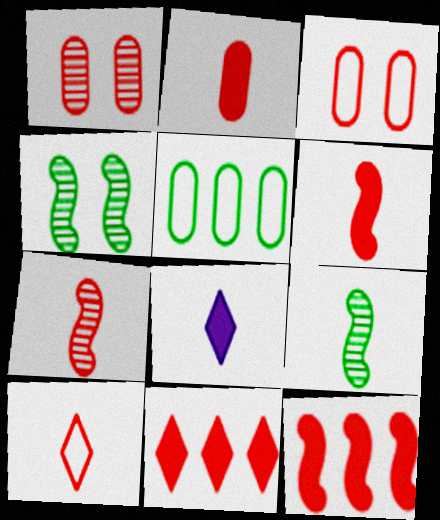[[1, 10, 12], 
[2, 7, 10], 
[3, 7, 11]]